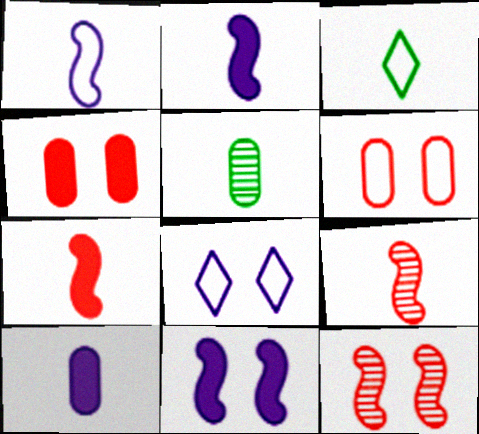[[3, 9, 10]]